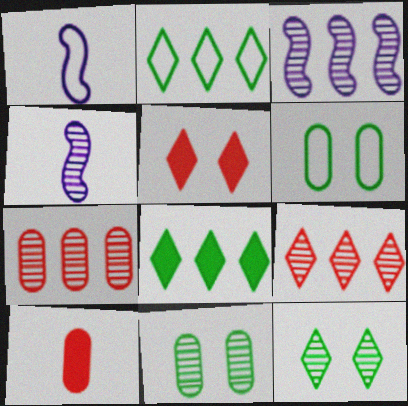[[4, 7, 12], 
[4, 9, 11]]